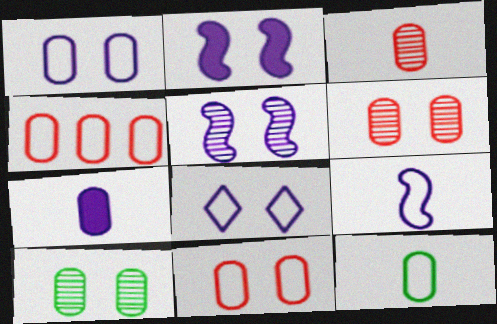[[1, 4, 12], 
[3, 7, 12], 
[4, 7, 10]]